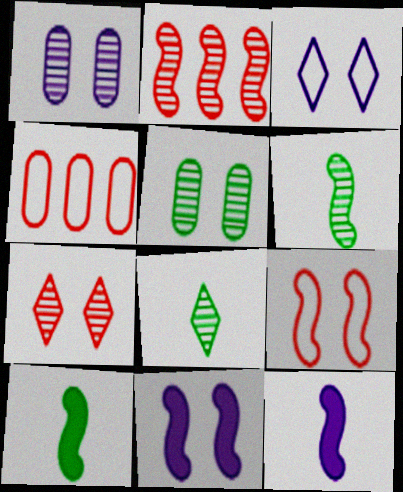[[1, 2, 8], 
[1, 3, 11], 
[4, 8, 11]]